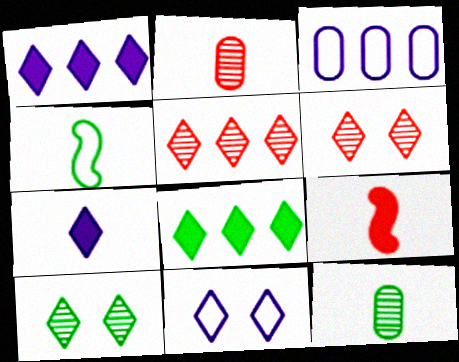[[2, 4, 7], 
[3, 9, 10]]